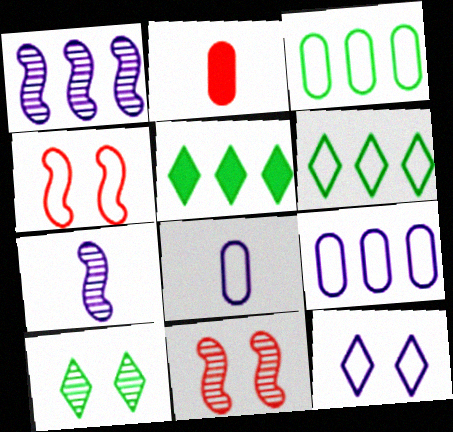[[4, 6, 8], 
[5, 8, 11]]